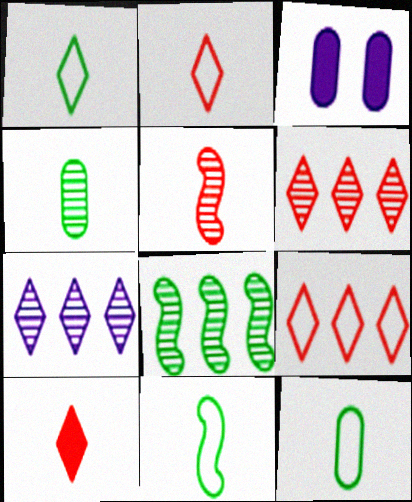[[1, 11, 12], 
[2, 3, 8], 
[3, 6, 11]]